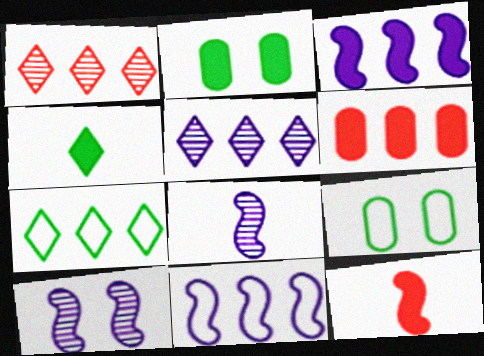[[5, 9, 12]]